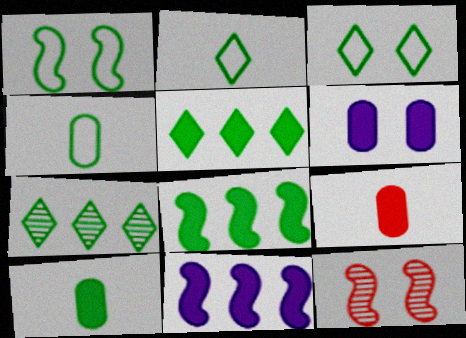[[1, 7, 10], 
[3, 6, 12]]